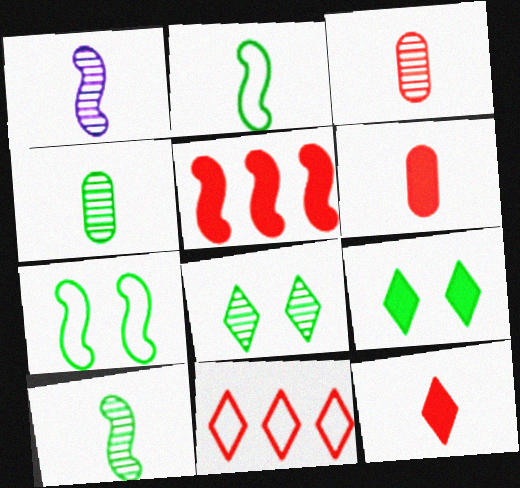[[1, 5, 7]]